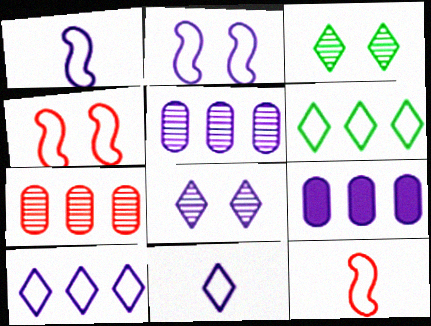[[1, 8, 9], 
[3, 9, 12]]